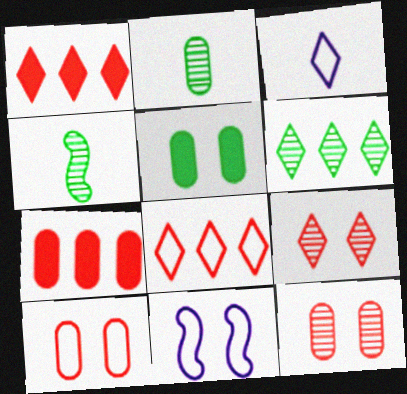[[1, 2, 11], 
[5, 9, 11]]